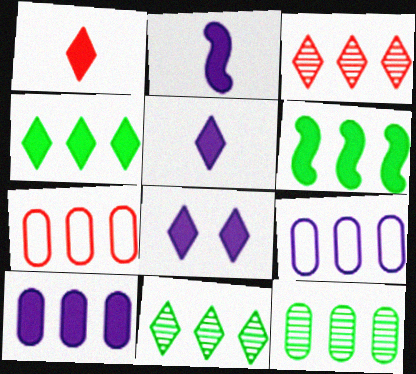[[1, 4, 8], 
[2, 8, 10], 
[3, 6, 9], 
[7, 10, 12]]